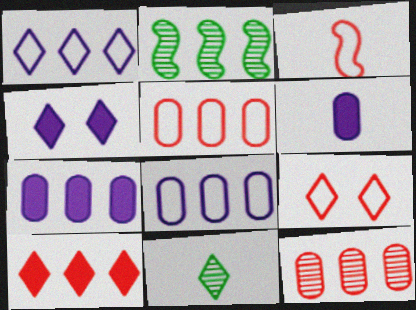[[2, 6, 9], 
[2, 8, 10], 
[3, 5, 9], 
[3, 6, 11]]